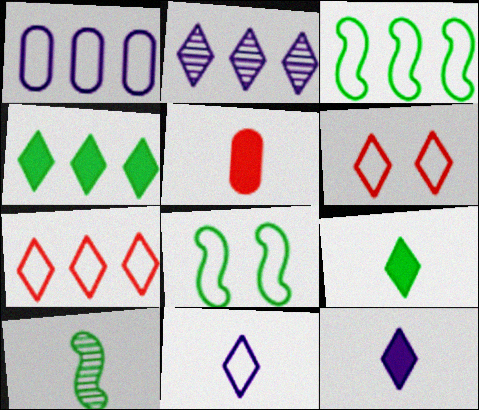[[1, 3, 7], 
[2, 4, 7], 
[2, 5, 8], 
[2, 6, 9], 
[5, 10, 11]]